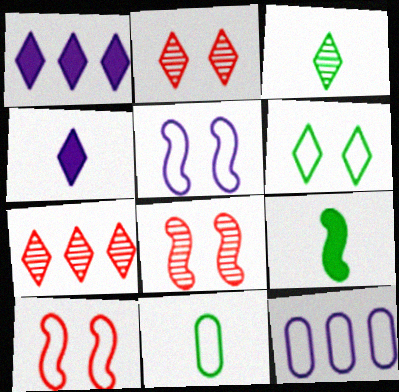[[1, 8, 11], 
[2, 9, 12], 
[3, 9, 11], 
[4, 6, 7]]